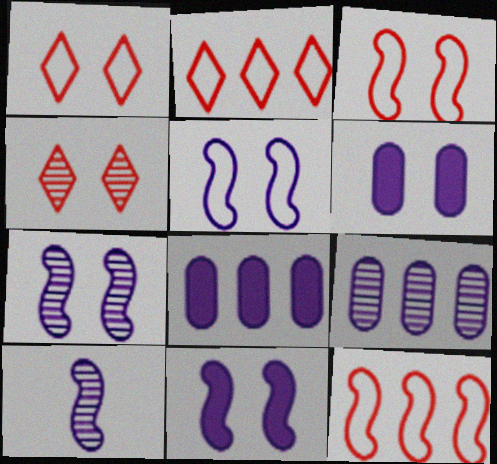[[5, 7, 11]]